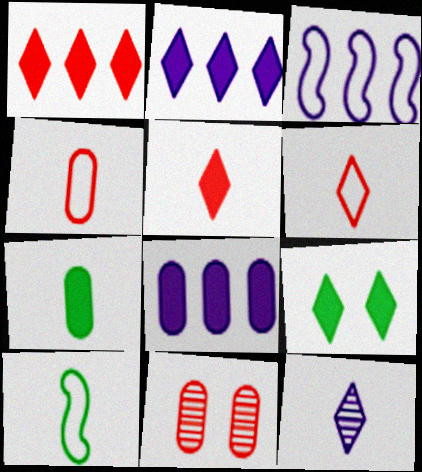[[2, 5, 9], 
[2, 10, 11]]